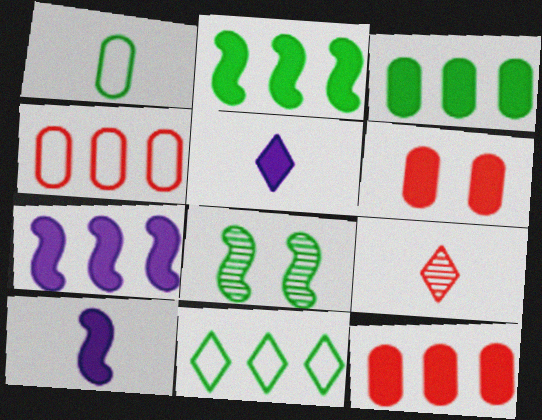[[1, 9, 10], 
[2, 5, 6], 
[4, 5, 8]]